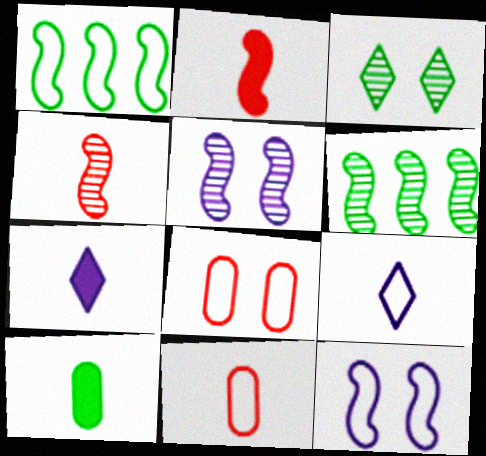[[1, 2, 5], 
[1, 3, 10], 
[1, 8, 9], 
[2, 6, 12], 
[2, 7, 10], 
[4, 5, 6], 
[4, 9, 10], 
[6, 7, 8]]